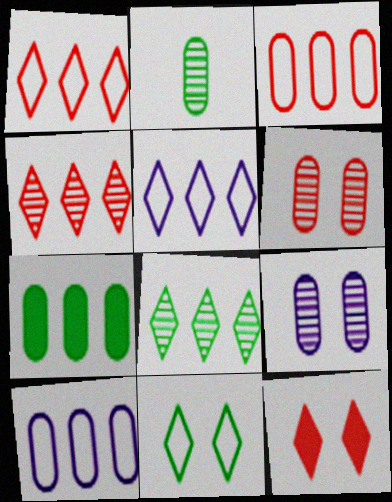[]